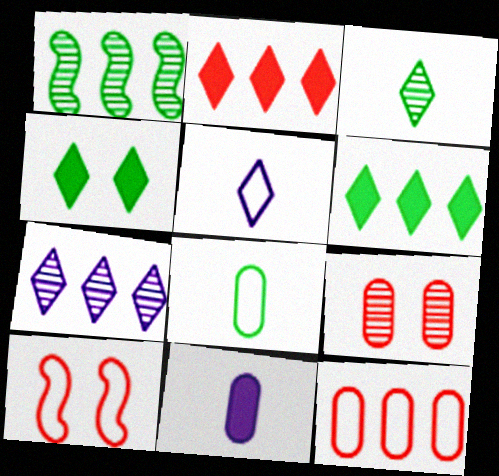[[1, 4, 8]]